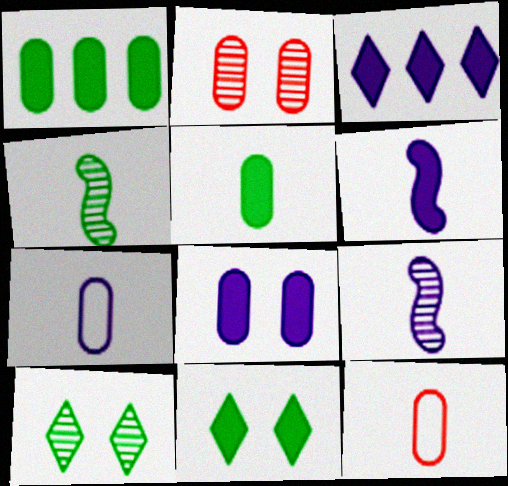[[1, 2, 7], 
[3, 6, 8]]